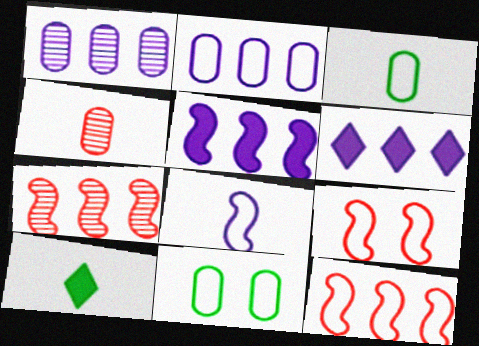[[1, 9, 10], 
[4, 8, 10]]